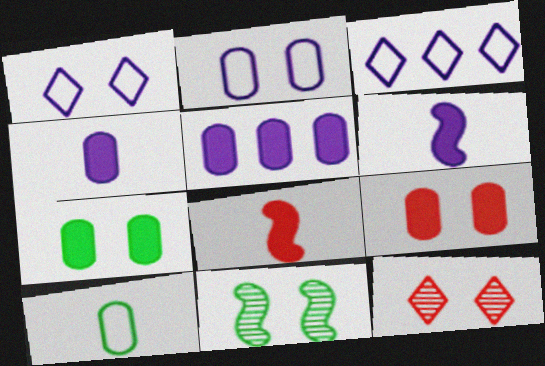[[1, 9, 11]]